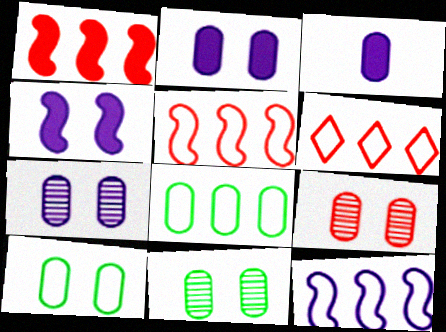[[2, 9, 10], 
[3, 8, 9], 
[6, 8, 12], 
[7, 9, 11]]